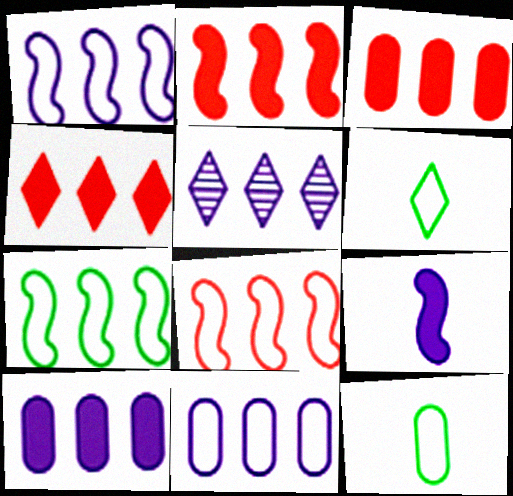[[1, 5, 10], 
[1, 7, 8], 
[2, 3, 4], 
[3, 5, 7]]